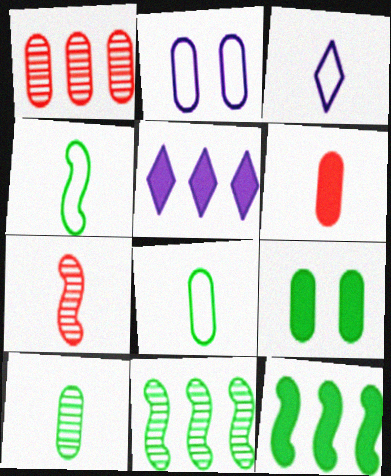[]